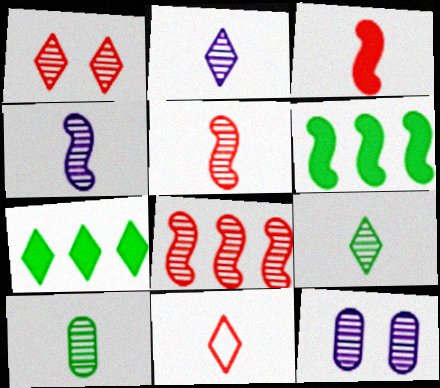[[2, 5, 10], 
[6, 11, 12], 
[8, 9, 12]]